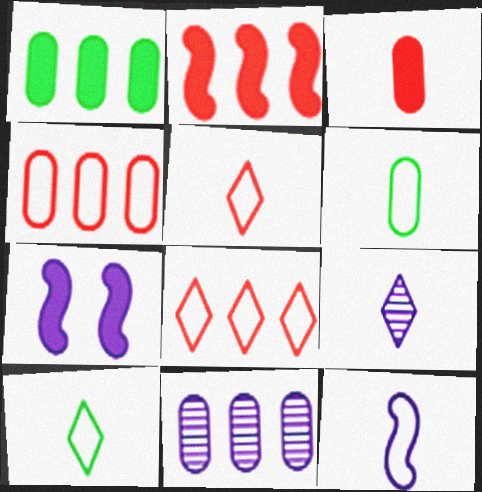[[1, 4, 11], 
[5, 6, 12]]